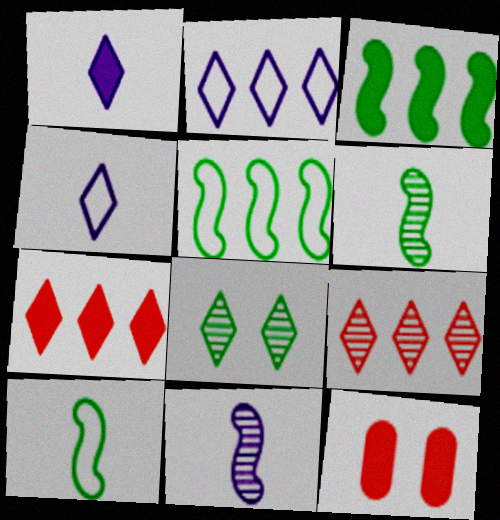[[1, 3, 12], 
[2, 6, 12], 
[4, 7, 8]]